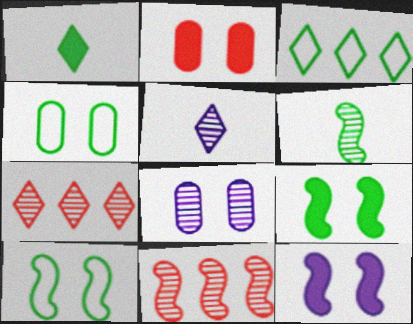[[2, 4, 8], 
[6, 7, 8]]